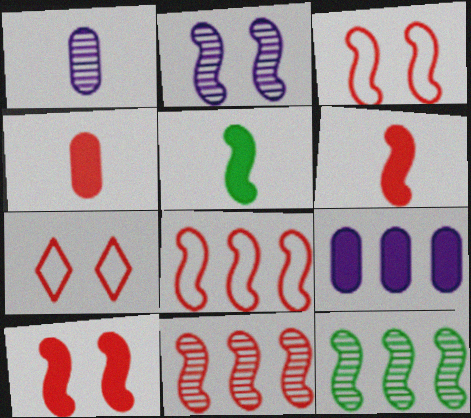[[2, 5, 8], 
[3, 6, 11], 
[4, 7, 11]]